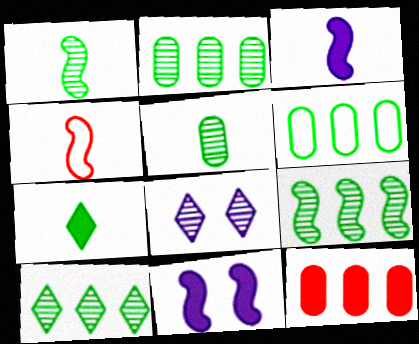[[1, 3, 4], 
[2, 9, 10], 
[4, 9, 11], 
[7, 11, 12]]